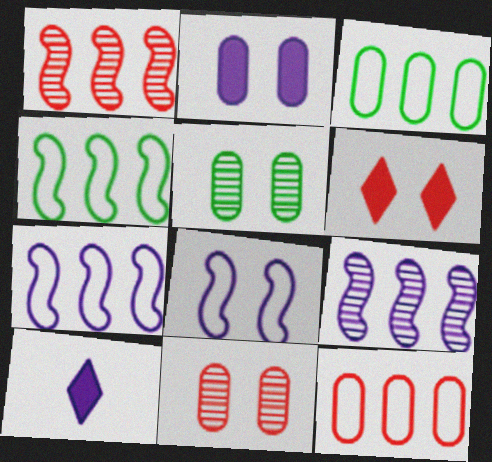[[4, 10, 11], 
[5, 6, 8]]